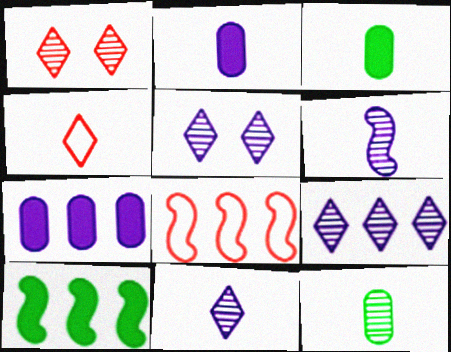[[3, 4, 6], 
[3, 5, 8], 
[5, 9, 11]]